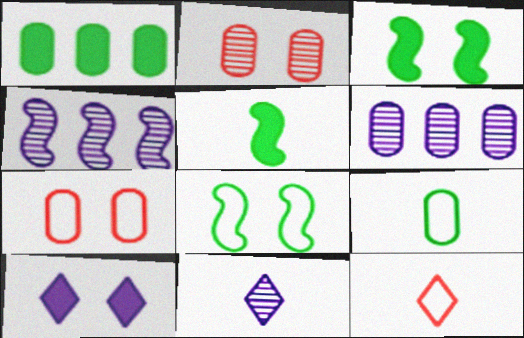[[2, 8, 10], 
[3, 6, 12]]